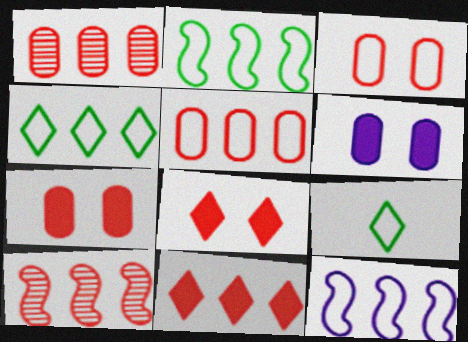[[3, 9, 12], 
[4, 5, 12], 
[5, 10, 11], 
[6, 9, 10]]